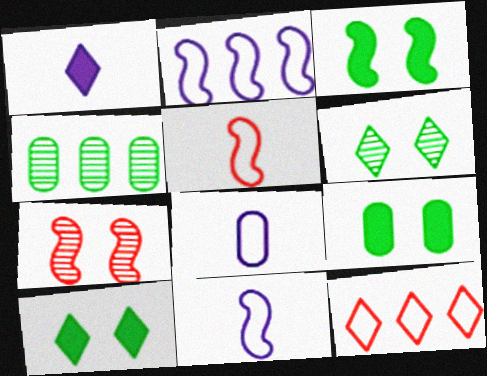[[1, 6, 12], 
[3, 9, 10]]